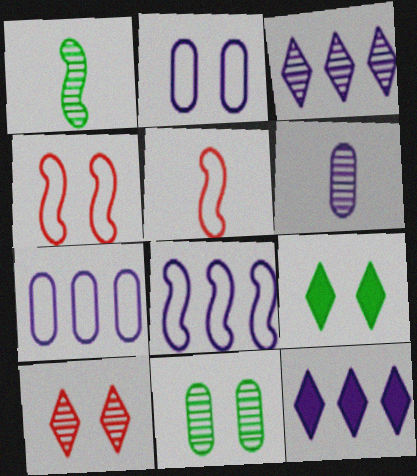[[5, 11, 12]]